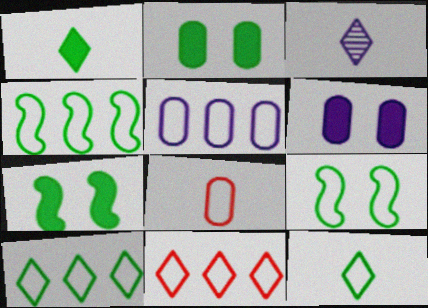[[4, 5, 11]]